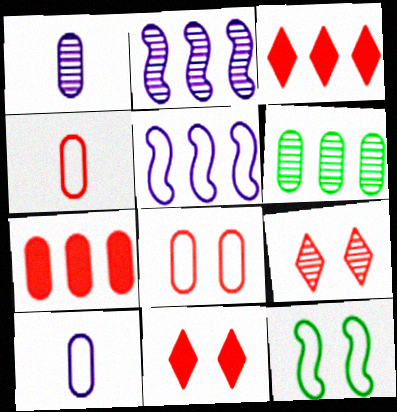[[1, 3, 12], 
[3, 5, 6]]